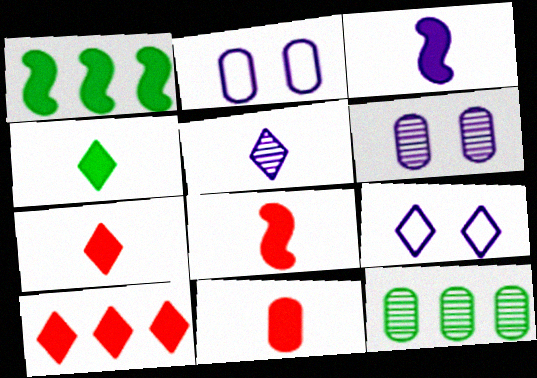[[2, 11, 12], 
[3, 4, 11], 
[7, 8, 11], 
[8, 9, 12]]